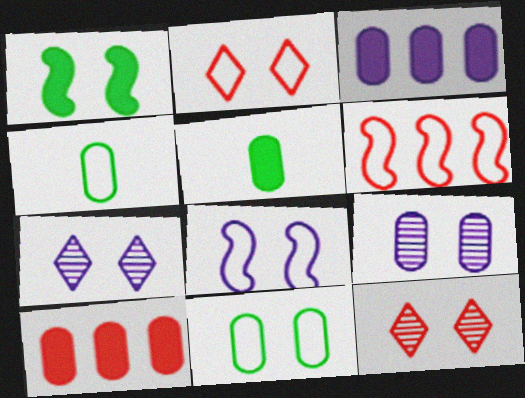[[1, 2, 9], 
[2, 8, 11], 
[4, 9, 10], 
[5, 6, 7]]